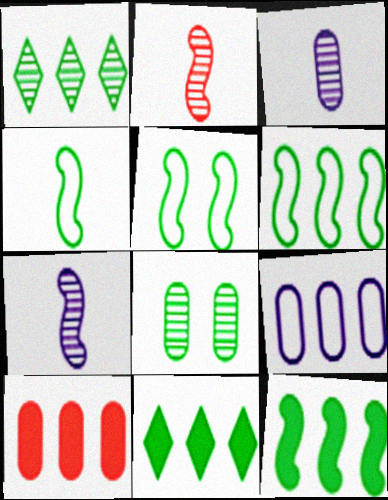[[4, 5, 6], 
[4, 8, 11]]